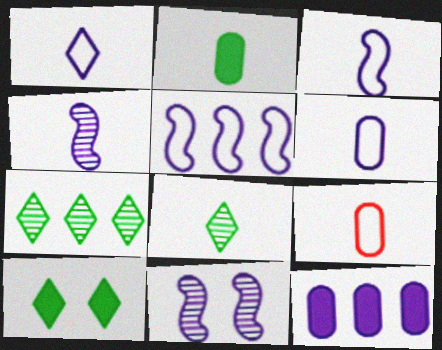[[1, 3, 6], 
[1, 11, 12]]